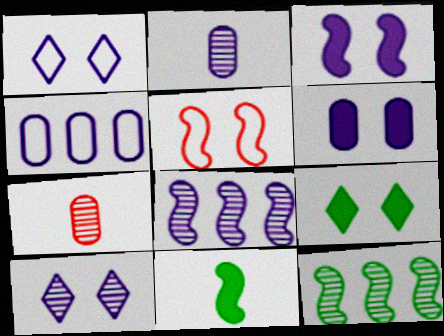[[2, 4, 6], 
[2, 8, 10], 
[5, 8, 11], 
[7, 10, 12]]